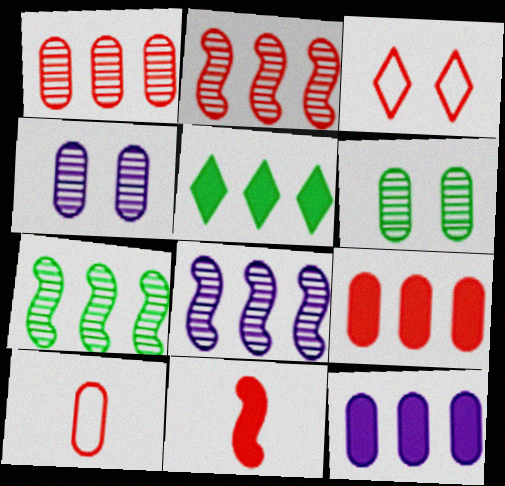[[1, 3, 11], 
[2, 7, 8], 
[6, 10, 12]]